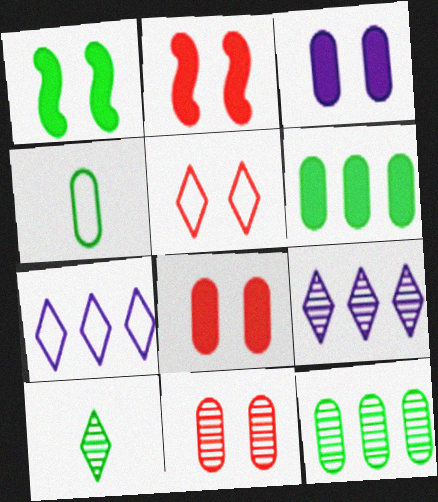[[2, 4, 9], 
[2, 5, 11]]